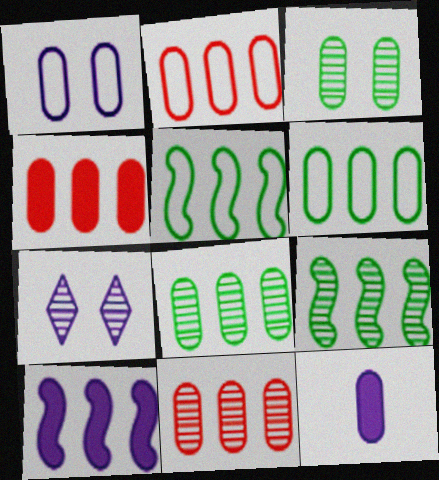[[2, 3, 12], 
[2, 4, 11]]